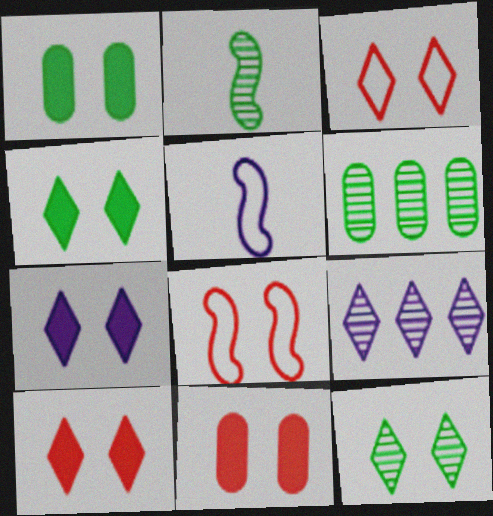[[2, 6, 12], 
[3, 7, 12], 
[4, 7, 10], 
[5, 6, 10]]